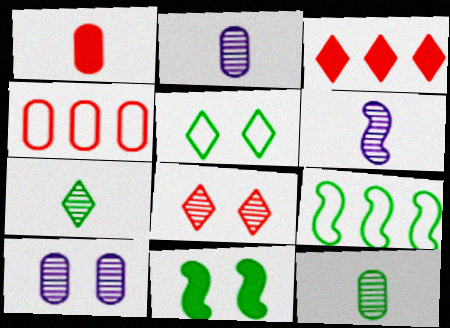[]